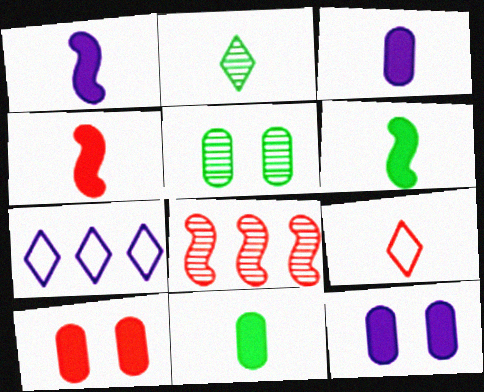[[1, 4, 6], 
[4, 5, 7], 
[8, 9, 10]]